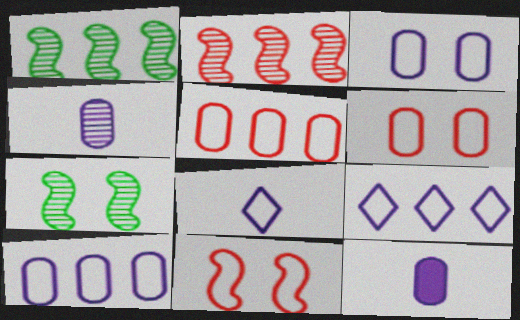[]